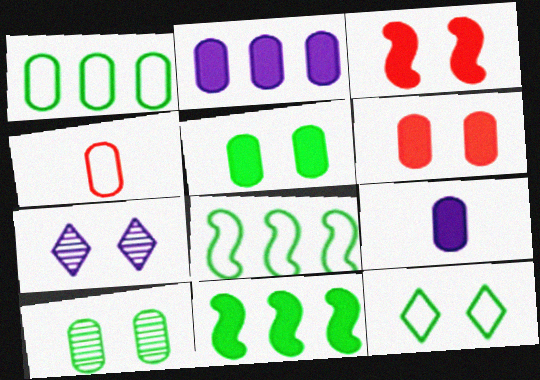[[2, 4, 10], 
[4, 7, 11]]